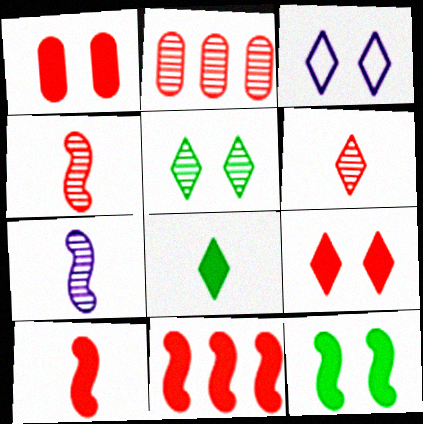[[2, 5, 7], 
[3, 5, 9]]